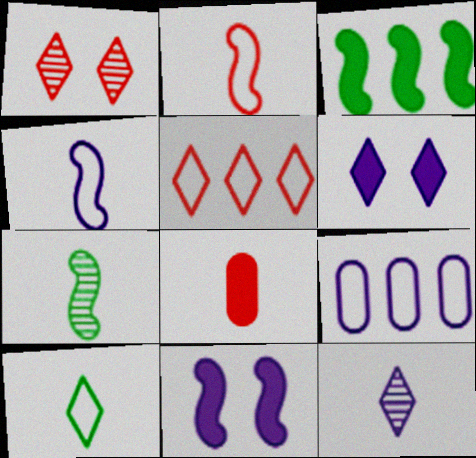[[3, 6, 8], 
[9, 11, 12]]